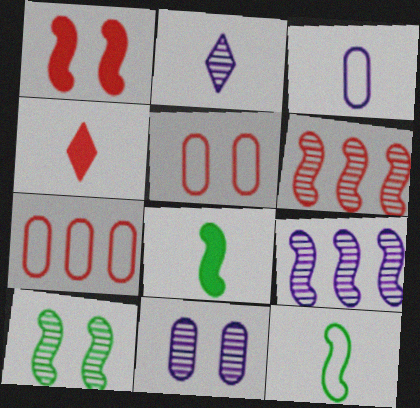[[1, 9, 12], 
[2, 9, 11], 
[4, 5, 6]]